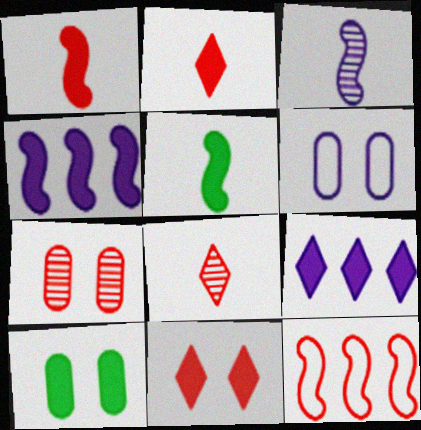[[1, 9, 10], 
[2, 4, 10], 
[2, 7, 12], 
[3, 6, 9], 
[6, 7, 10]]